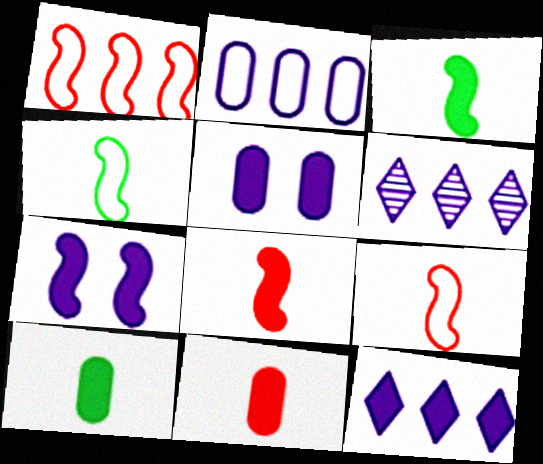[]